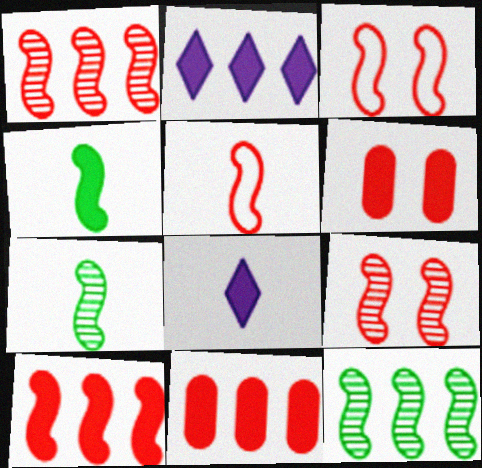[[2, 4, 6], 
[5, 9, 10]]